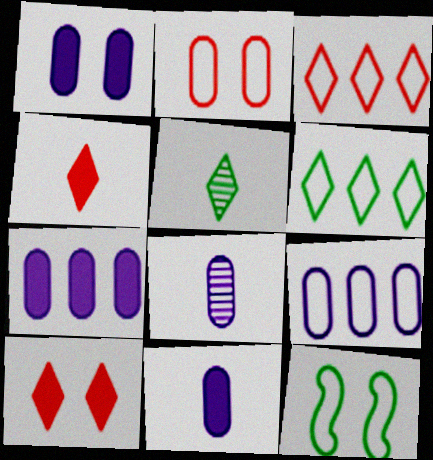[[1, 7, 11], 
[1, 8, 9]]